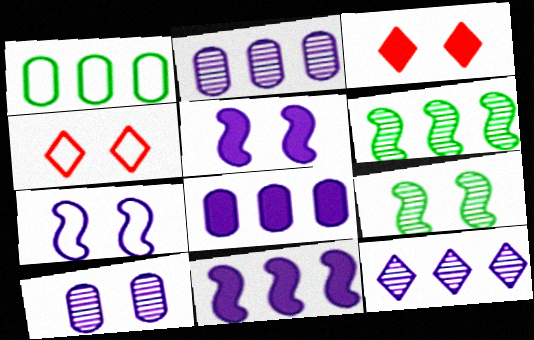[]